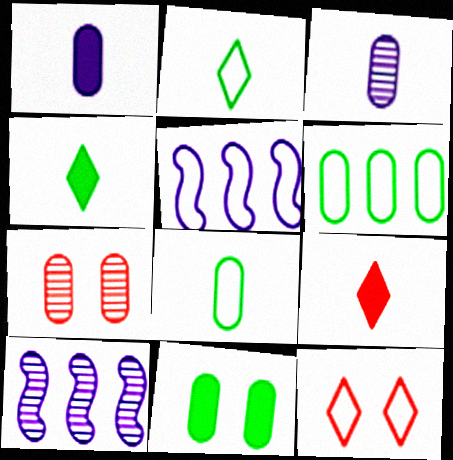[[1, 6, 7], 
[4, 5, 7], 
[5, 8, 12]]